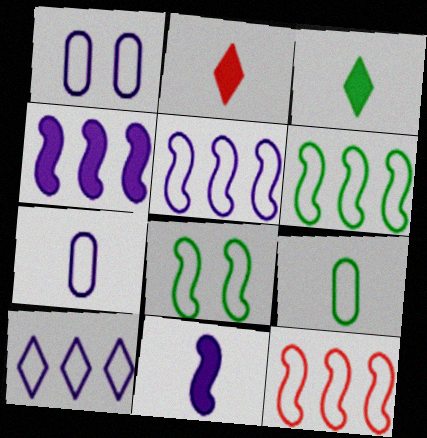[[5, 6, 12]]